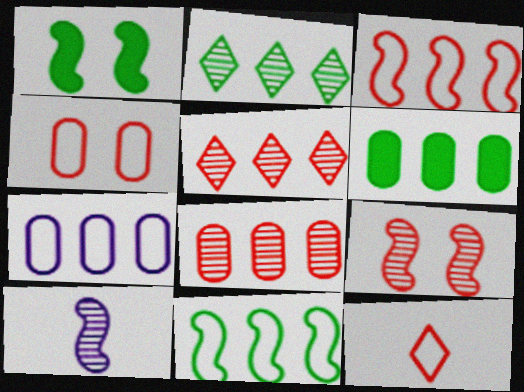[[1, 3, 10], 
[2, 6, 11], 
[3, 4, 12], 
[6, 7, 8]]